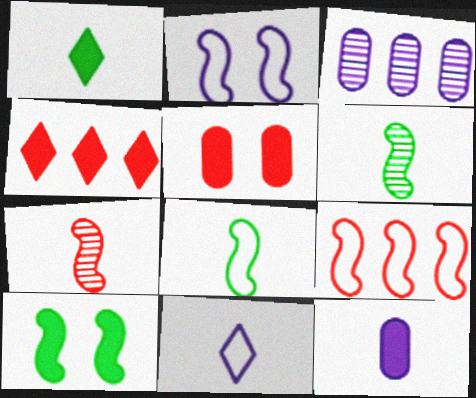[[2, 8, 9], 
[4, 10, 12]]